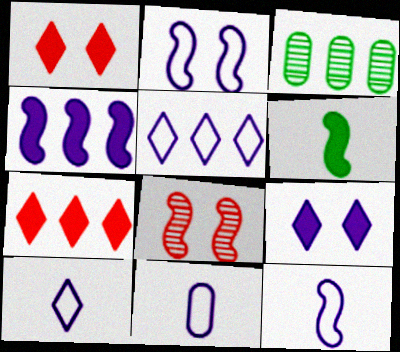[[1, 3, 12], 
[2, 5, 11], 
[10, 11, 12]]